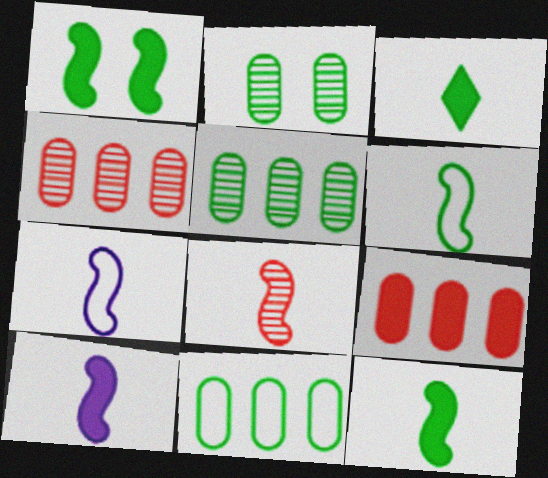[[6, 8, 10], 
[7, 8, 12]]